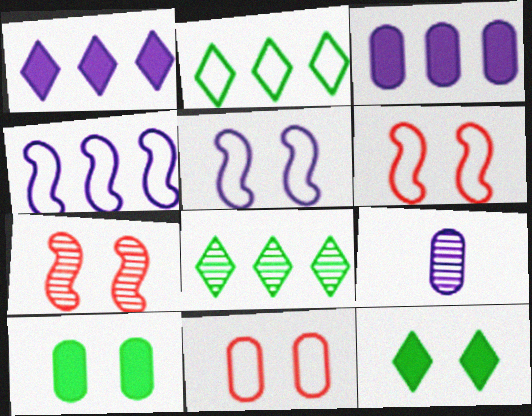[[1, 5, 9], 
[7, 8, 9]]